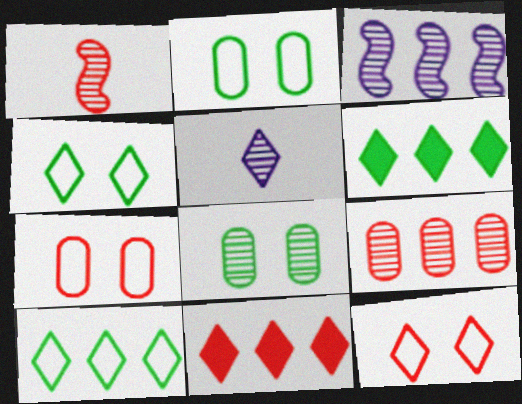[[1, 7, 11], 
[4, 5, 11], 
[5, 6, 12]]